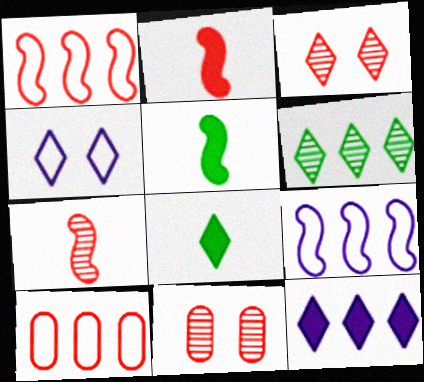[[2, 3, 10], 
[8, 9, 11]]